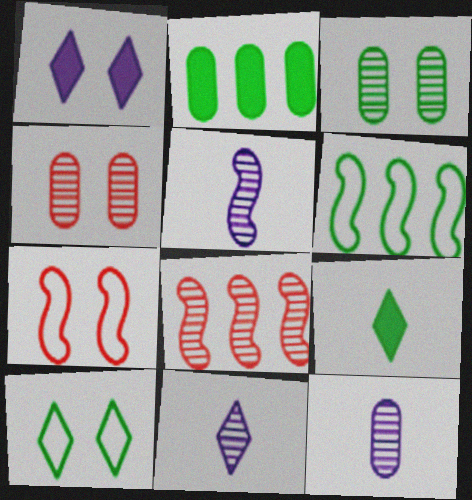[[1, 3, 7], 
[2, 7, 11], 
[3, 6, 9], 
[3, 8, 11], 
[5, 11, 12]]